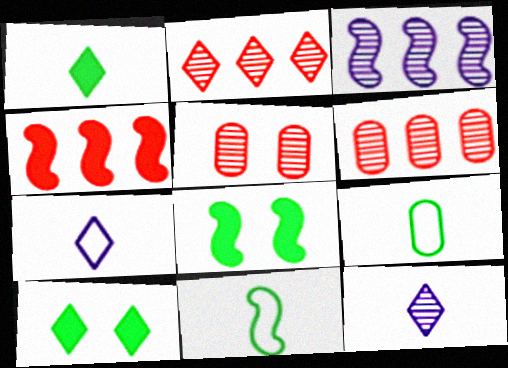[[2, 7, 10], 
[6, 7, 8]]